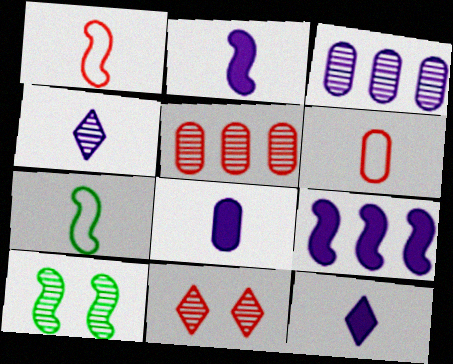[[1, 9, 10], 
[2, 8, 12], 
[4, 5, 10]]